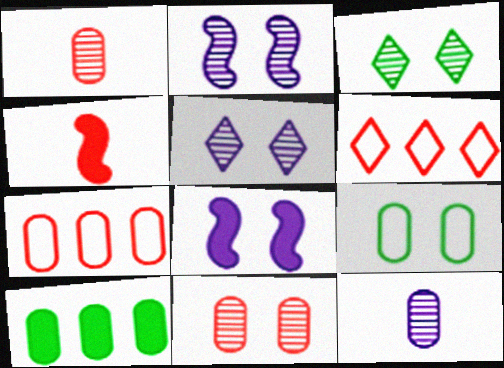[[2, 3, 11], 
[4, 6, 11]]